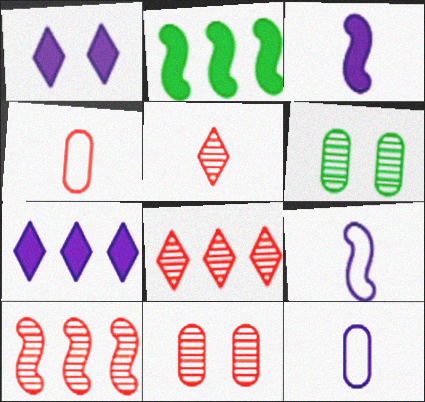[[5, 10, 11]]